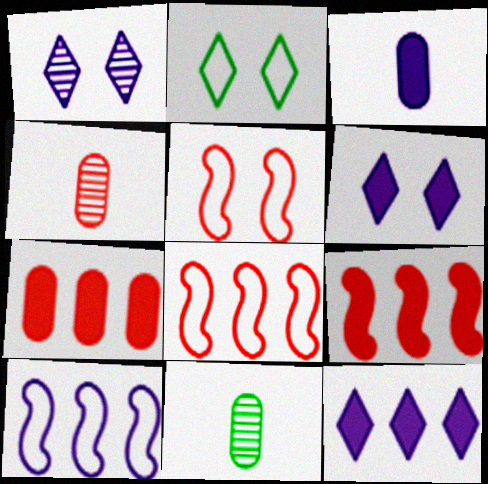[[1, 3, 10], 
[5, 11, 12], 
[6, 8, 11]]